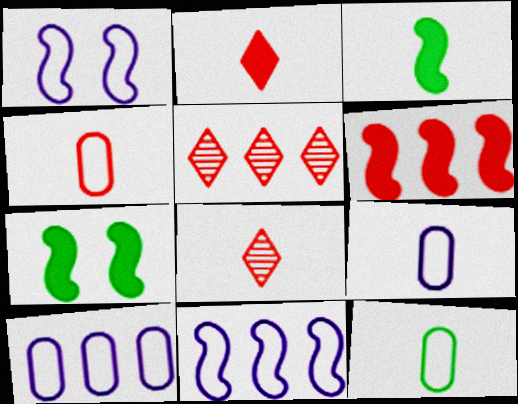[[3, 8, 9], 
[4, 9, 12], 
[5, 7, 9], 
[7, 8, 10]]